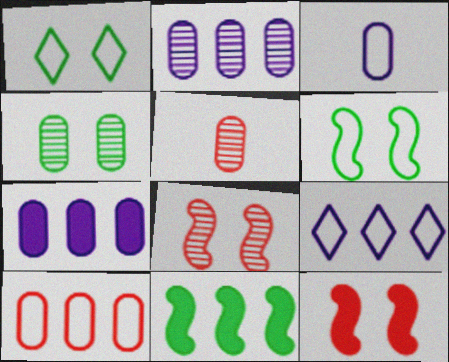[[2, 4, 5]]